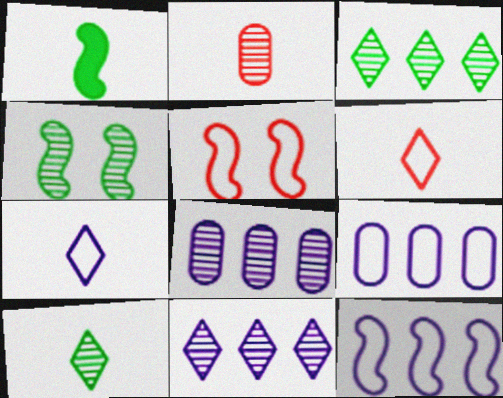[[1, 2, 7], 
[2, 4, 11]]